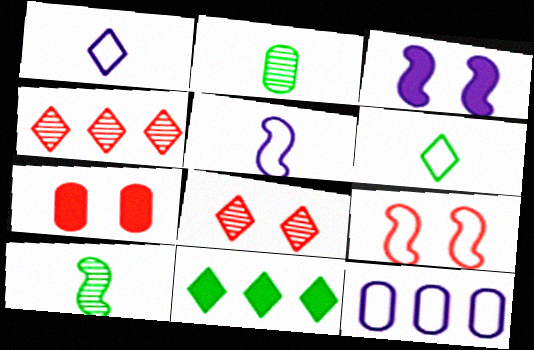[[1, 8, 11], 
[2, 7, 12], 
[6, 9, 12], 
[7, 8, 9]]